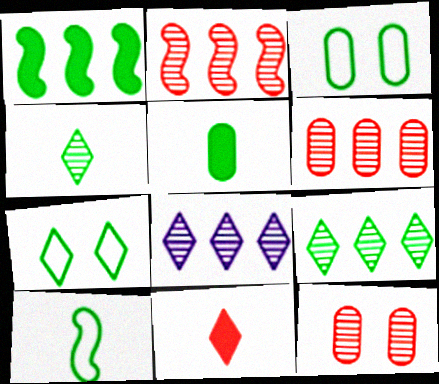[[1, 3, 4], 
[4, 5, 10], 
[7, 8, 11]]